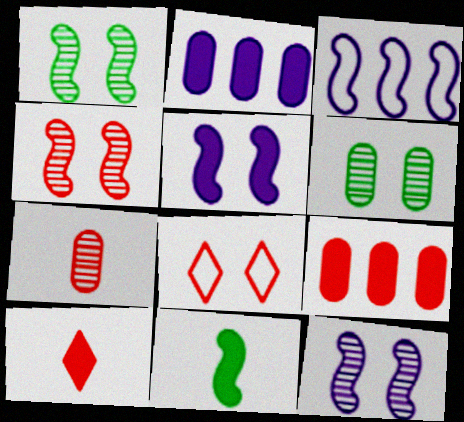[[1, 4, 12], 
[3, 4, 11], 
[3, 6, 10], 
[5, 6, 8]]